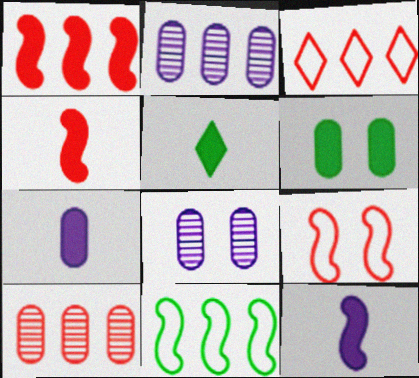[[1, 3, 10], 
[2, 5, 9], 
[4, 5, 7]]